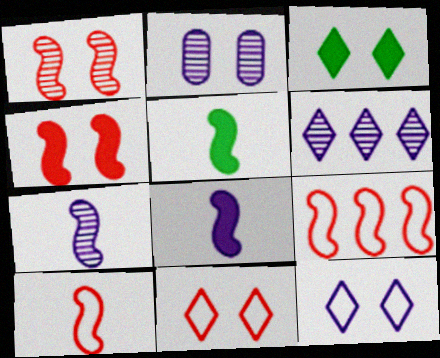[[2, 6, 7], 
[5, 7, 10]]